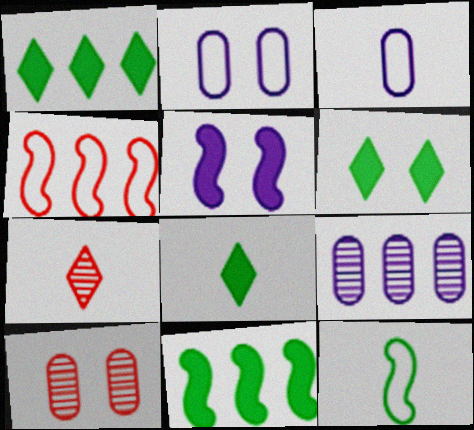[[1, 4, 9], 
[1, 6, 8], 
[2, 7, 11]]